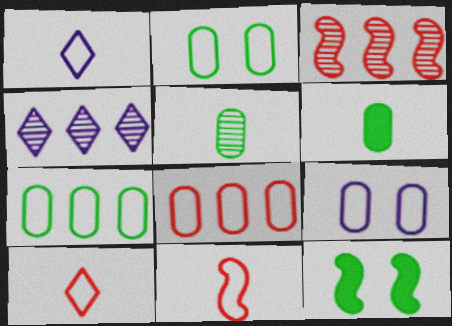[]